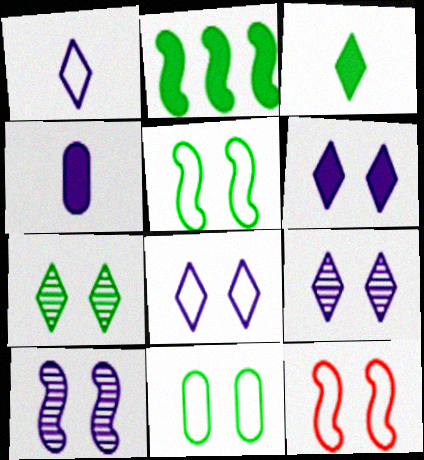[[6, 8, 9], 
[8, 11, 12]]